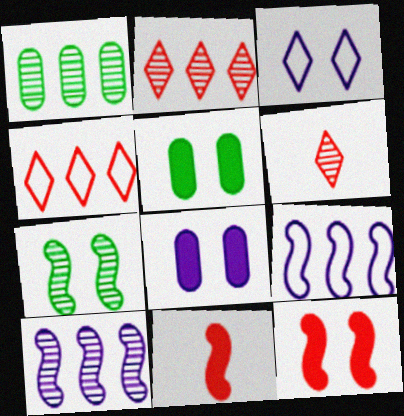[[1, 2, 10], 
[1, 3, 11], 
[5, 6, 9], 
[7, 9, 11]]